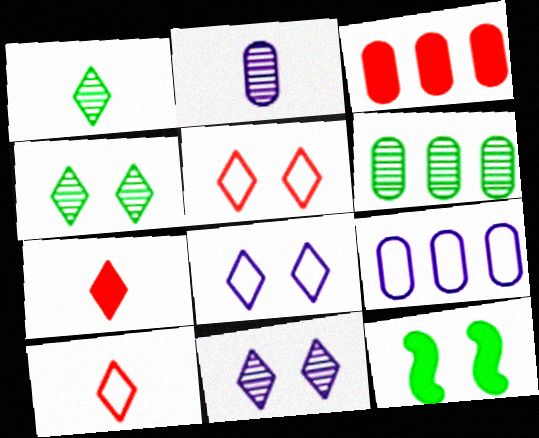[[3, 6, 9]]